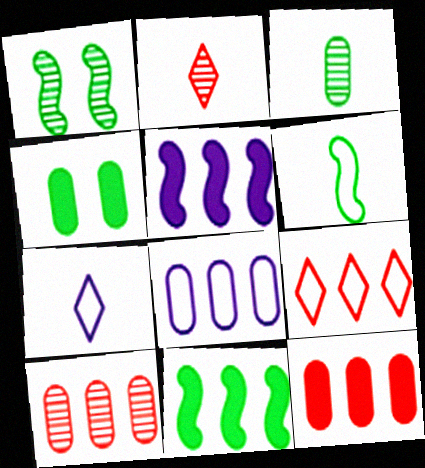[[1, 6, 11], 
[1, 7, 12]]